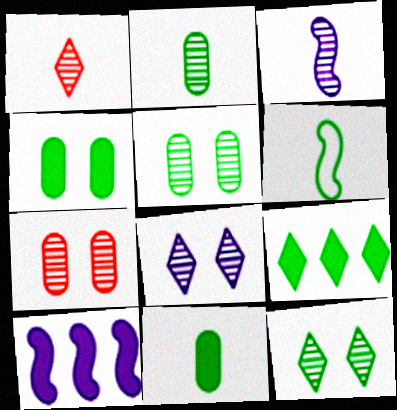[[1, 2, 3], 
[5, 6, 9]]